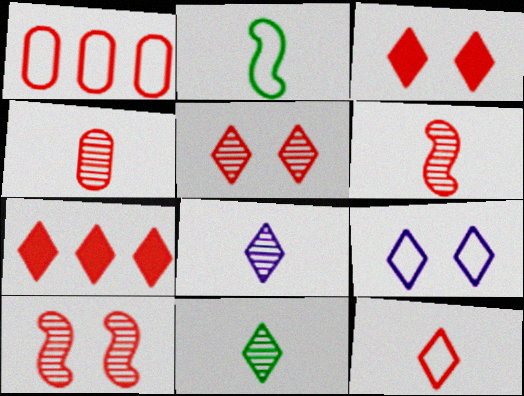[[1, 2, 9], 
[1, 3, 6], 
[5, 7, 12], 
[7, 9, 11]]